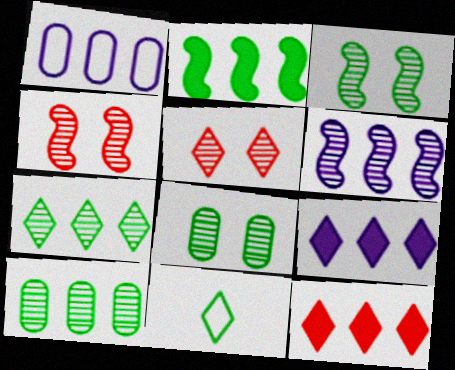[[1, 6, 9], 
[2, 8, 11], 
[5, 9, 11]]